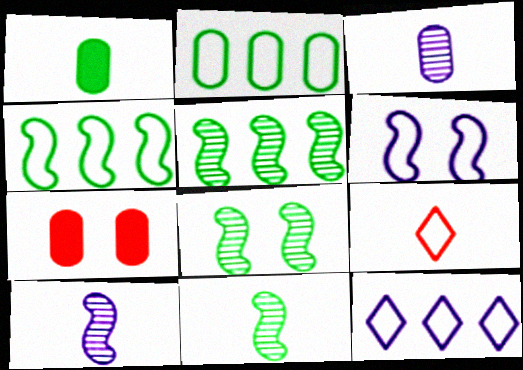[[1, 9, 10], 
[2, 3, 7], 
[2, 6, 9], 
[5, 8, 11], 
[7, 11, 12]]